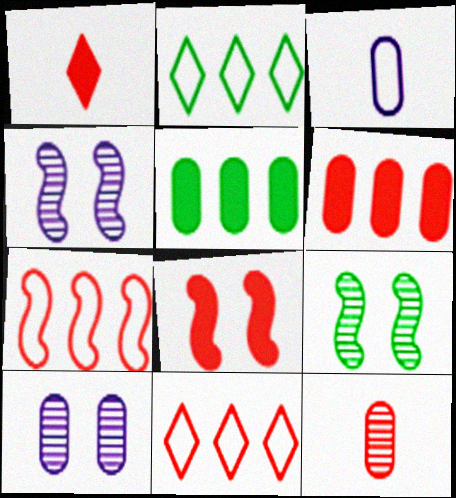[[1, 6, 8], 
[8, 11, 12]]